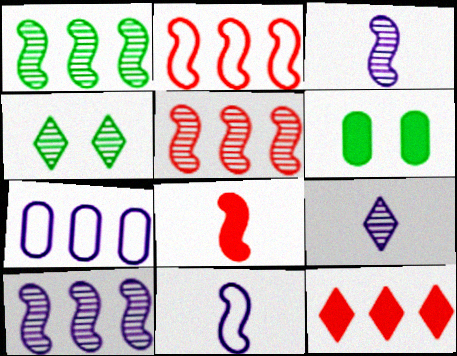[[1, 5, 10], 
[1, 7, 12], 
[2, 6, 9], 
[4, 7, 8]]